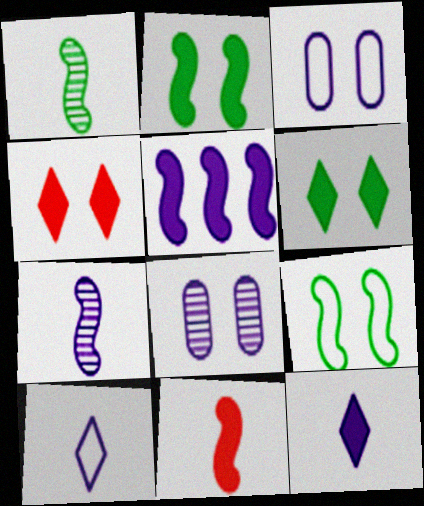[[2, 5, 11], 
[4, 8, 9], 
[5, 8, 10]]